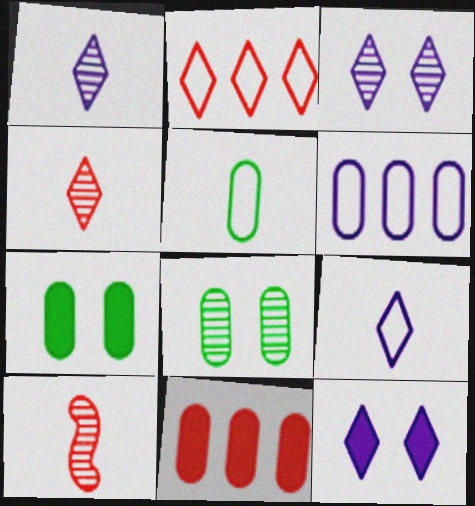[]